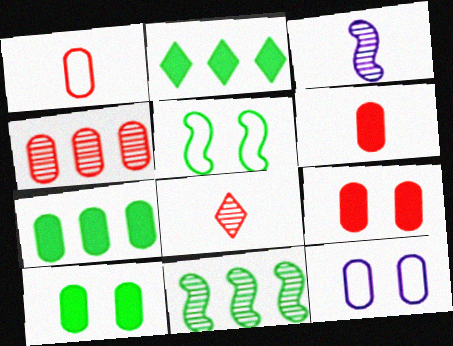[[1, 4, 9]]